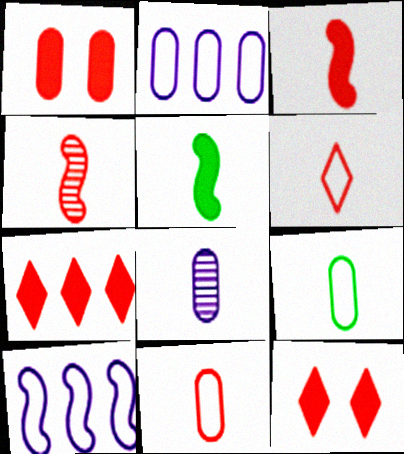[[1, 3, 7], 
[5, 6, 8]]